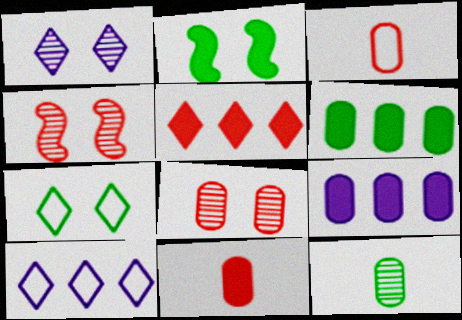[[3, 4, 5]]